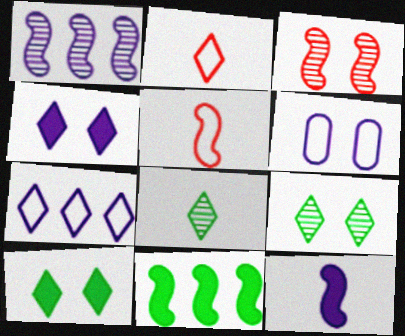[[3, 6, 10]]